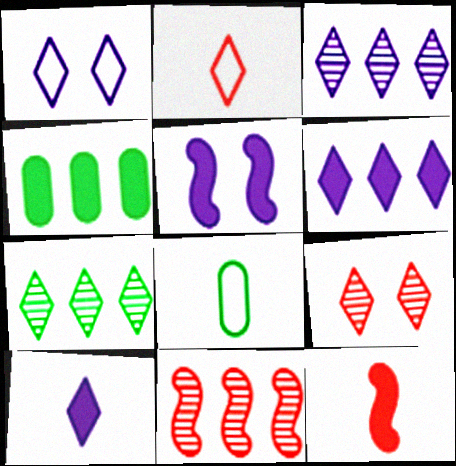[[1, 3, 10]]